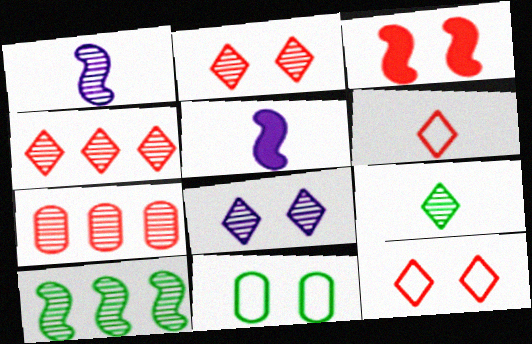[[3, 6, 7], 
[3, 8, 11], 
[4, 5, 11], 
[4, 8, 9]]